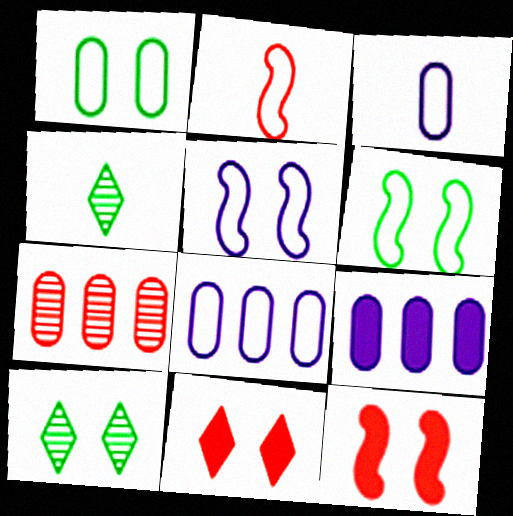[[2, 7, 11], 
[2, 9, 10], 
[4, 8, 12]]